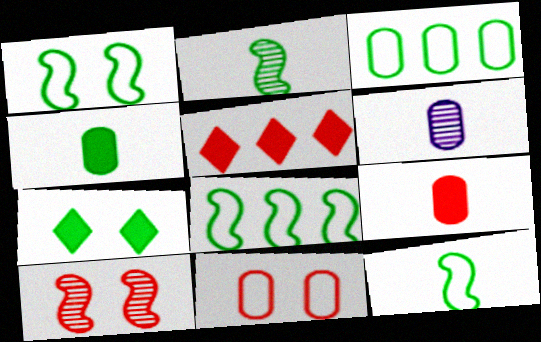[[1, 5, 6], 
[1, 8, 12], 
[2, 3, 7]]